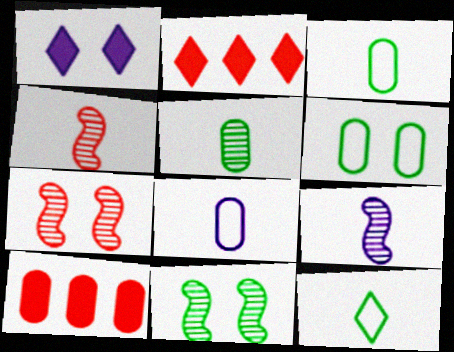[[1, 6, 7], 
[2, 6, 9], 
[2, 8, 11]]